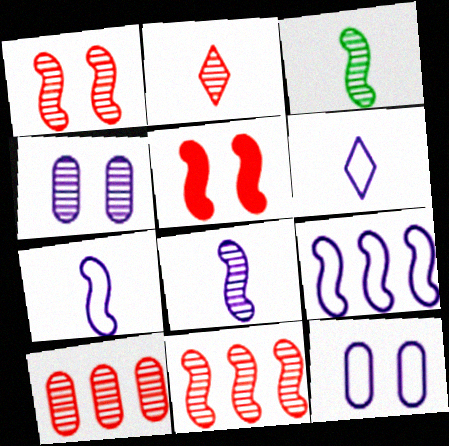[[1, 2, 10], 
[3, 5, 9], 
[6, 9, 12]]